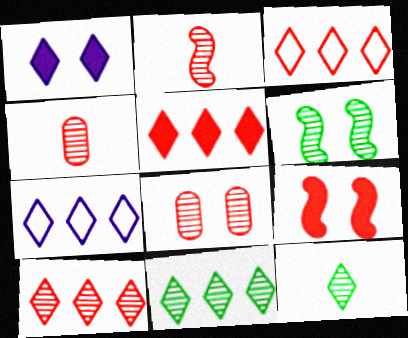[[1, 3, 12], 
[2, 8, 10], 
[3, 4, 9], 
[3, 5, 10], 
[5, 7, 11]]